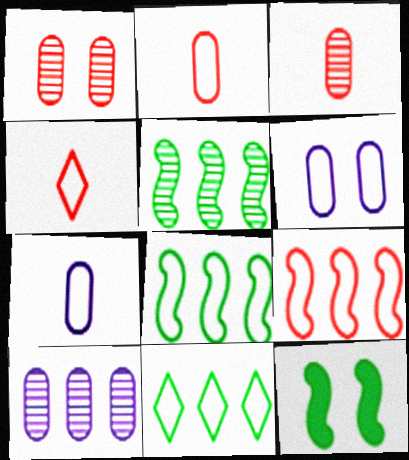[[4, 6, 8], 
[4, 10, 12]]